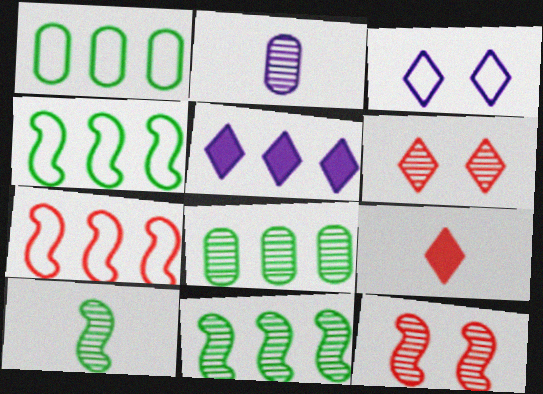[[2, 6, 11], 
[5, 7, 8]]